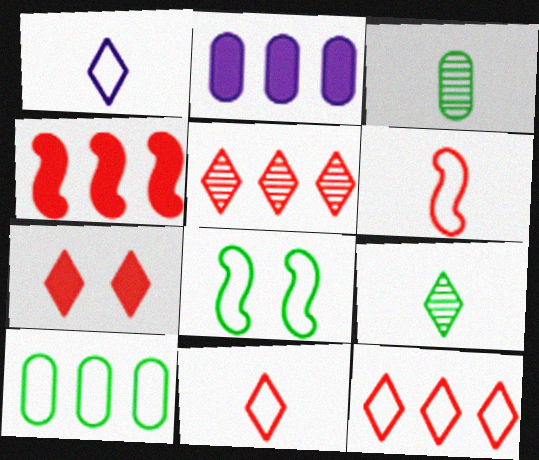[[5, 7, 11]]